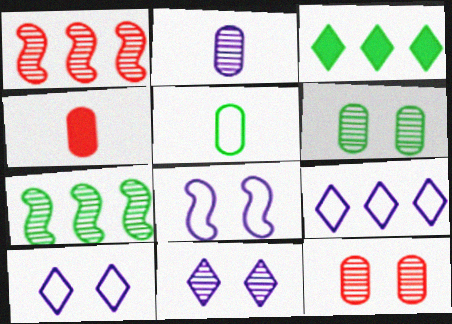[[2, 4, 5], 
[4, 7, 10]]